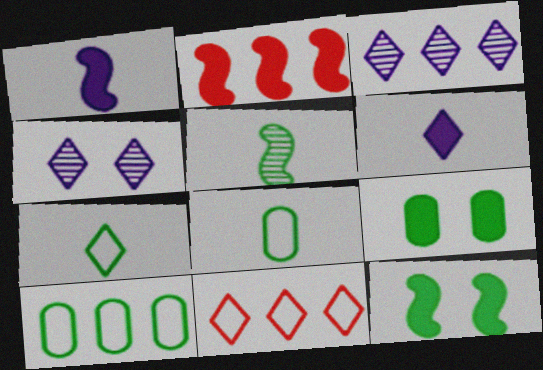[[1, 2, 12], 
[2, 3, 10], 
[2, 4, 8], 
[2, 6, 9]]